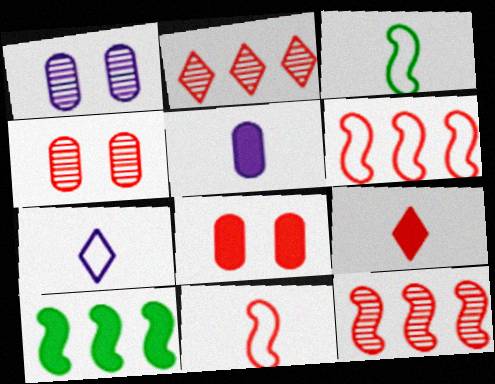[[2, 8, 11], 
[4, 6, 9], 
[4, 7, 10]]